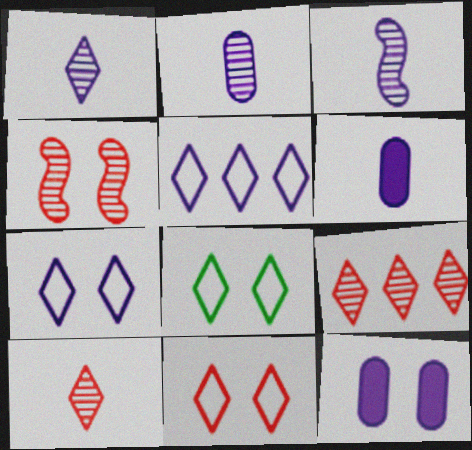[[1, 2, 3], 
[3, 5, 12], 
[4, 8, 12], 
[7, 8, 11]]